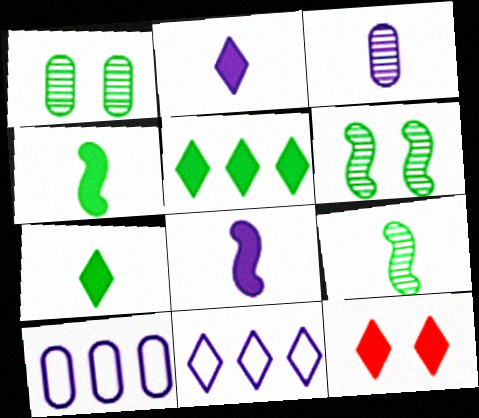[[2, 5, 12], 
[9, 10, 12]]